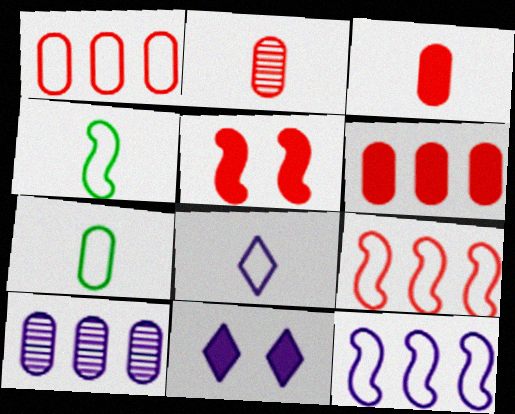[]